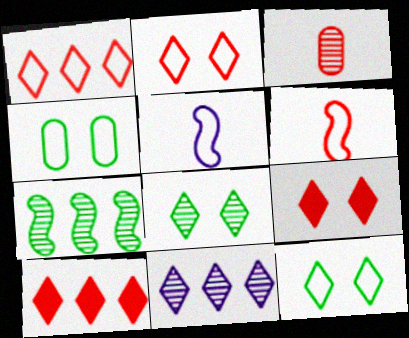[[1, 4, 5]]